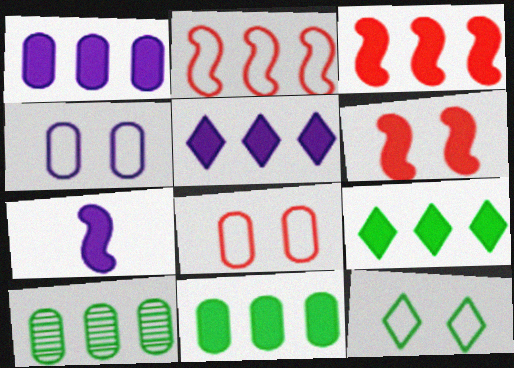[[1, 3, 9], 
[2, 5, 10], 
[3, 5, 11]]